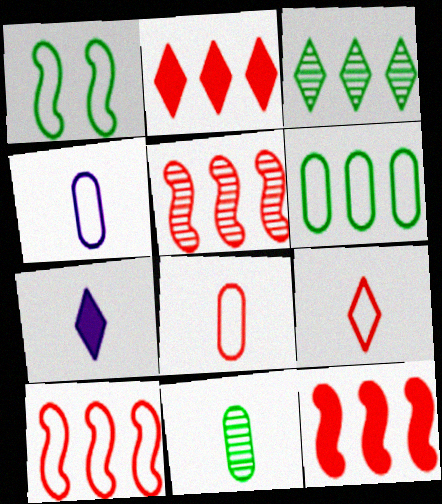[[5, 10, 12]]